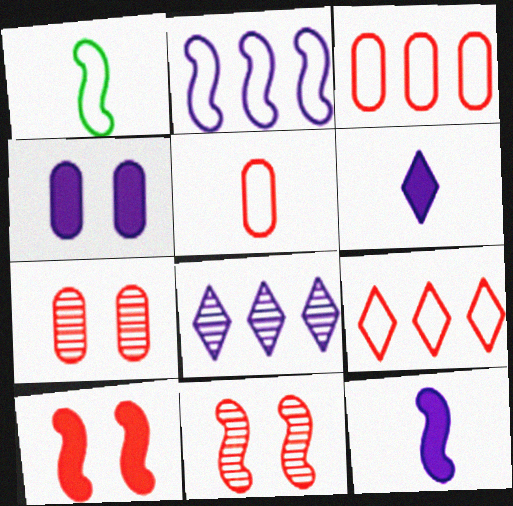[]